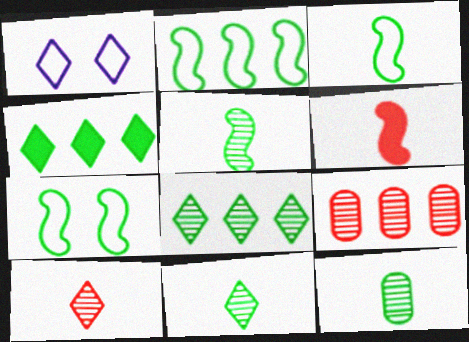[[1, 4, 10], 
[2, 3, 7], 
[4, 7, 12], 
[5, 11, 12]]